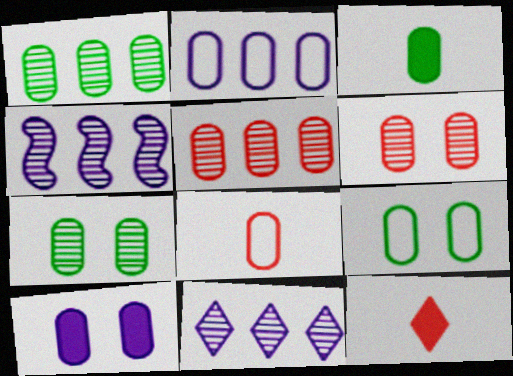[[1, 3, 9], 
[1, 8, 10], 
[2, 3, 6], 
[2, 8, 9], 
[4, 9, 12], 
[6, 9, 10]]